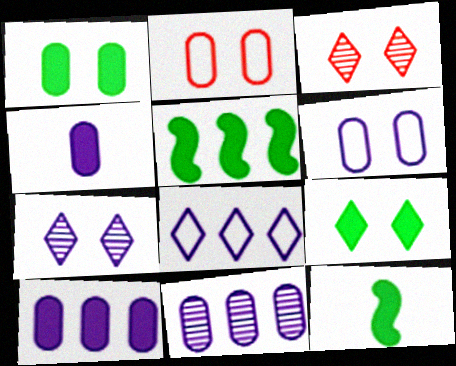[[4, 6, 11]]